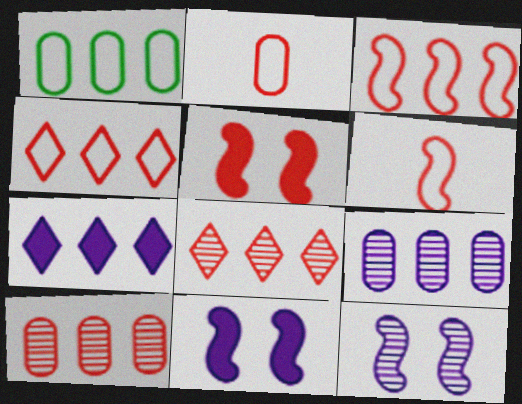[[2, 5, 8]]